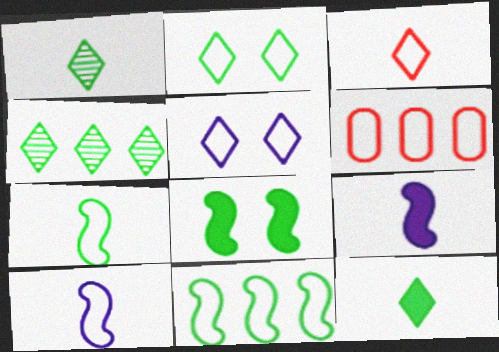[[2, 4, 12], 
[2, 6, 10], 
[5, 6, 7]]